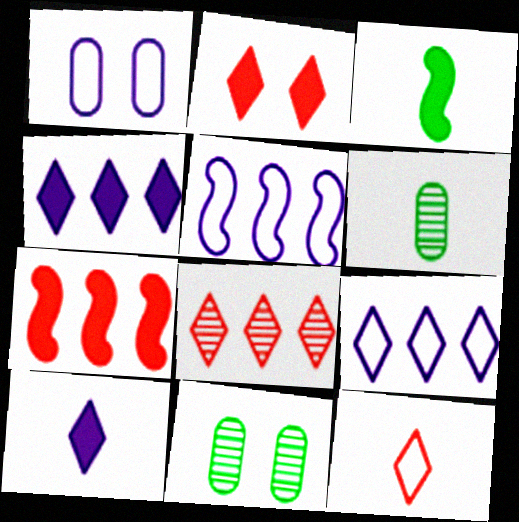[[1, 3, 8], 
[2, 5, 6], 
[2, 8, 12]]